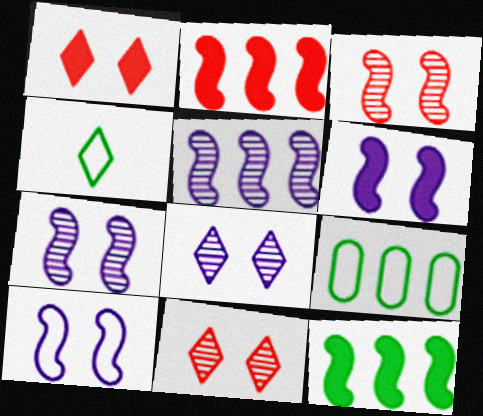[[6, 7, 10]]